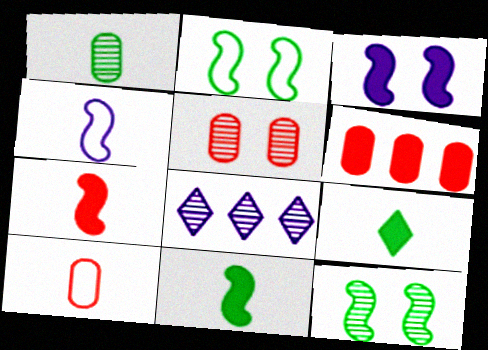[[3, 6, 9], 
[5, 6, 10]]